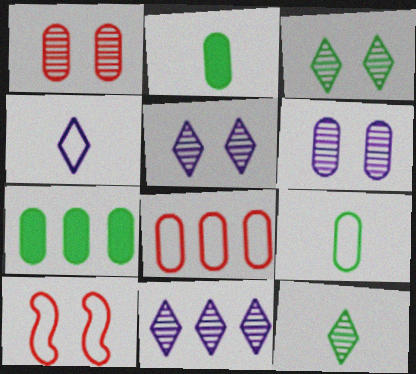[[2, 6, 8], 
[2, 10, 11]]